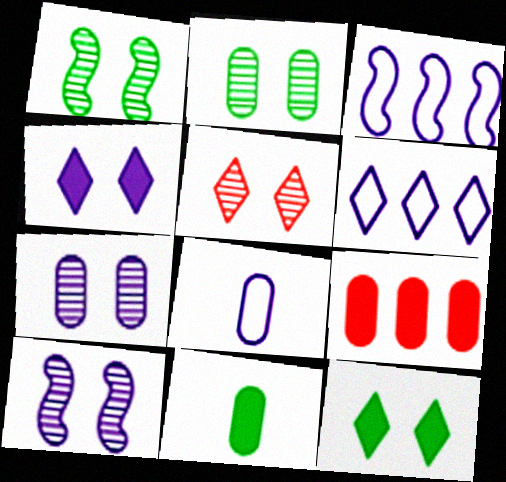[[1, 5, 7], 
[2, 5, 10], 
[2, 8, 9], 
[3, 5, 11]]